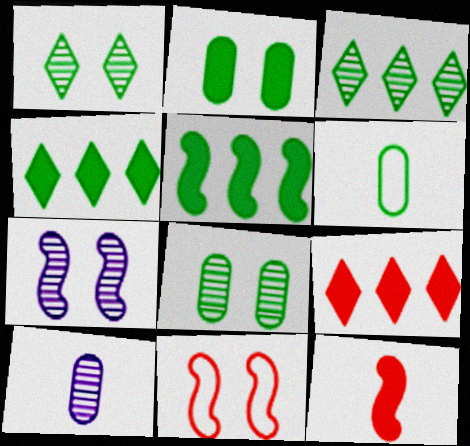[[1, 5, 6], 
[4, 10, 11], 
[6, 7, 9]]